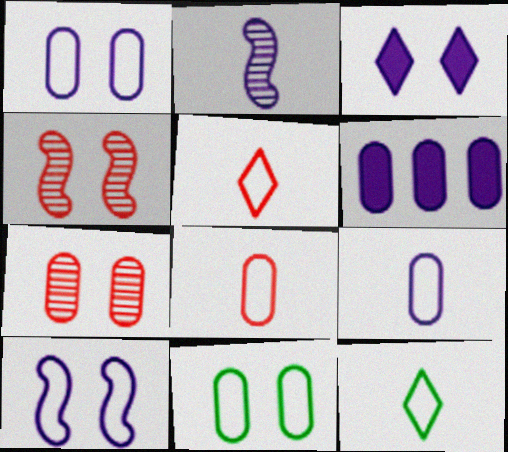[[3, 4, 11], 
[4, 6, 12]]